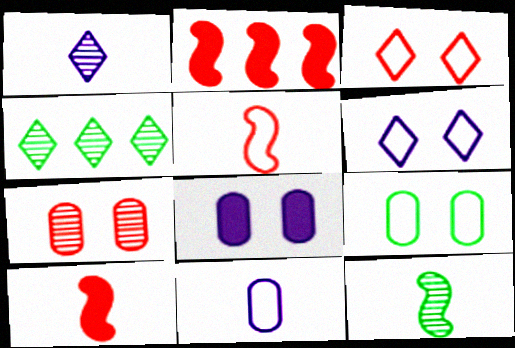[[1, 2, 9], 
[4, 5, 8], 
[7, 8, 9]]